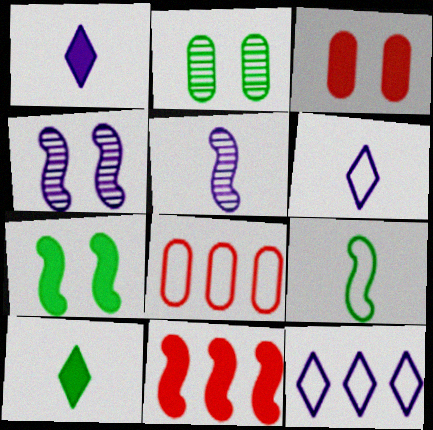[[2, 6, 11], 
[4, 8, 10], 
[4, 9, 11]]